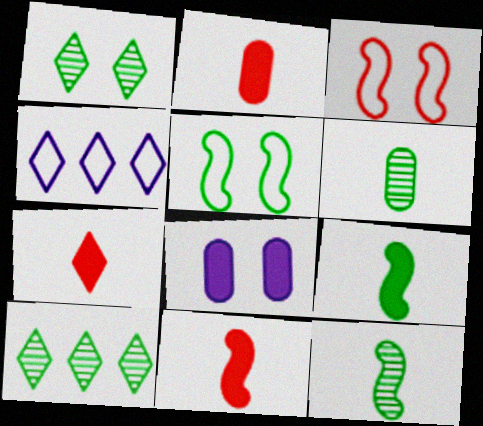[[1, 3, 8], 
[1, 4, 7], 
[2, 7, 11]]